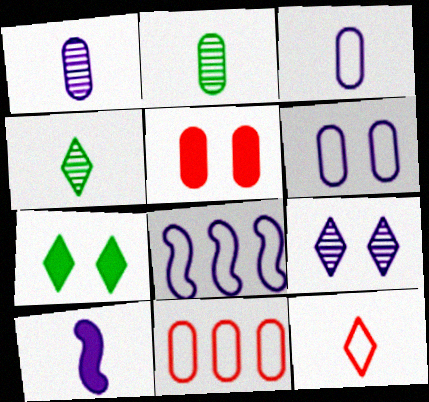[[2, 10, 12], 
[4, 5, 8]]